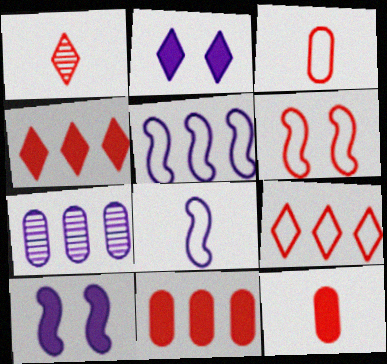[[1, 6, 11], 
[2, 7, 8], 
[3, 6, 9]]